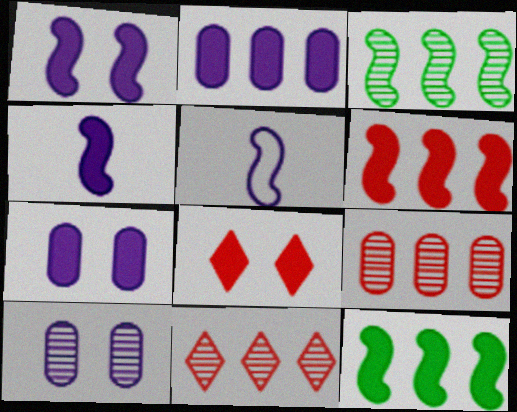[]